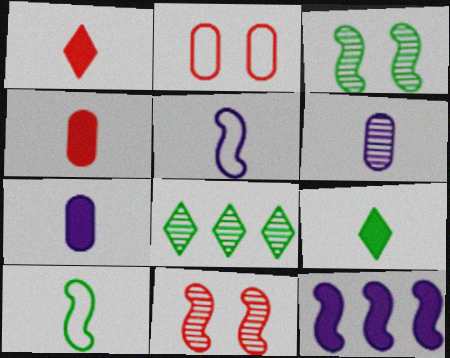[[1, 6, 10], 
[6, 8, 11], 
[10, 11, 12]]